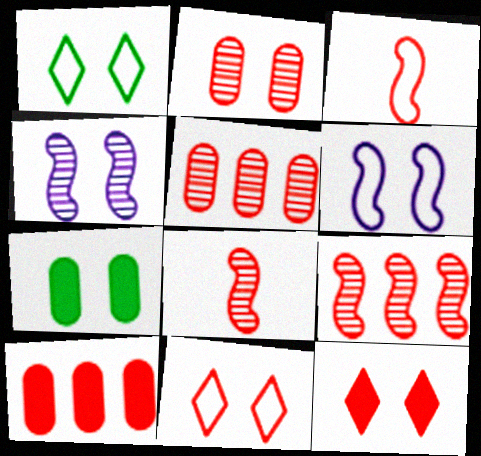[[3, 5, 12], 
[4, 7, 11], 
[8, 10, 11]]